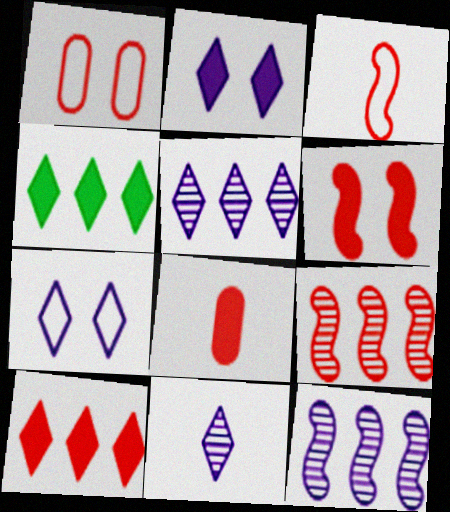[[3, 6, 9], 
[6, 8, 10]]